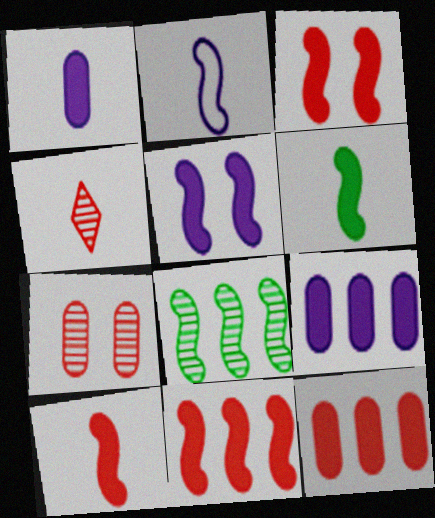[[2, 3, 8], 
[3, 10, 11], 
[5, 6, 11]]